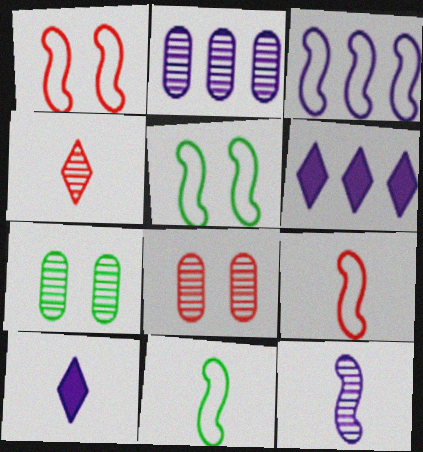[[1, 3, 11], 
[2, 3, 6], 
[3, 5, 9], 
[6, 7, 9], 
[6, 8, 11]]